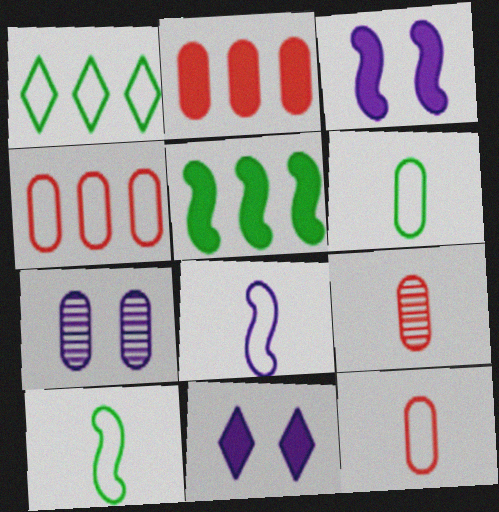[[1, 3, 9], 
[2, 6, 7]]